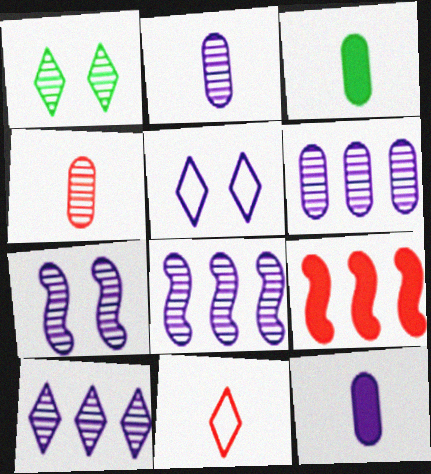[[1, 4, 8], 
[2, 7, 10], 
[5, 8, 12], 
[6, 8, 10]]